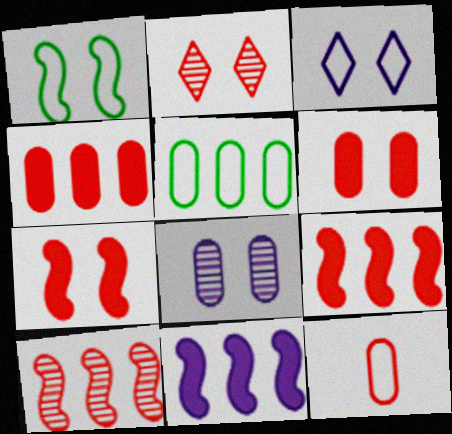[[2, 9, 12]]